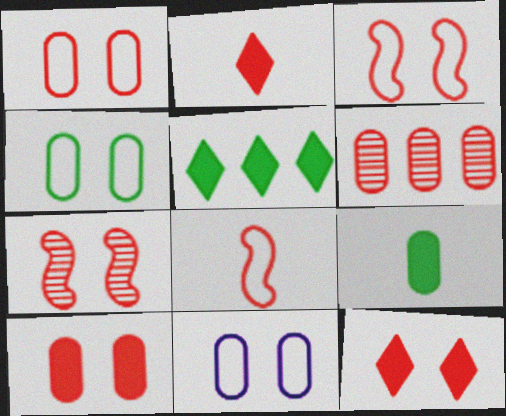[[1, 4, 11], 
[1, 7, 12], 
[2, 3, 6], 
[6, 8, 12], 
[6, 9, 11]]